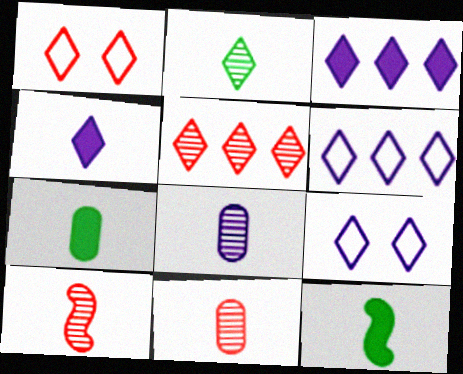[[1, 2, 3], 
[2, 8, 10]]